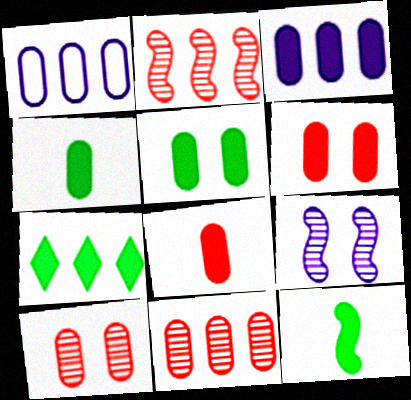[[1, 2, 7], 
[1, 4, 10], 
[3, 4, 6], 
[3, 5, 8], 
[5, 7, 12]]